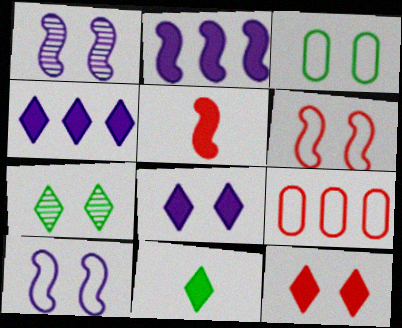[[1, 3, 12], 
[1, 9, 11], 
[4, 11, 12]]